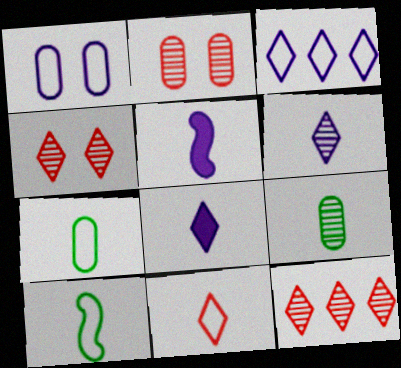[[5, 9, 11]]